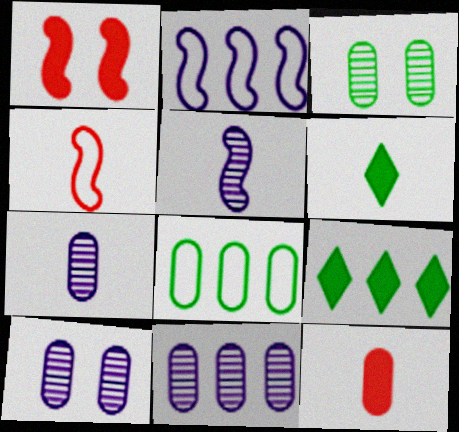[[4, 6, 7], 
[4, 9, 10], 
[7, 10, 11], 
[8, 10, 12]]